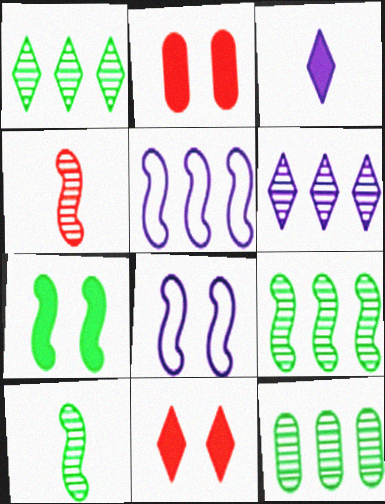[[1, 9, 12], 
[4, 5, 7]]